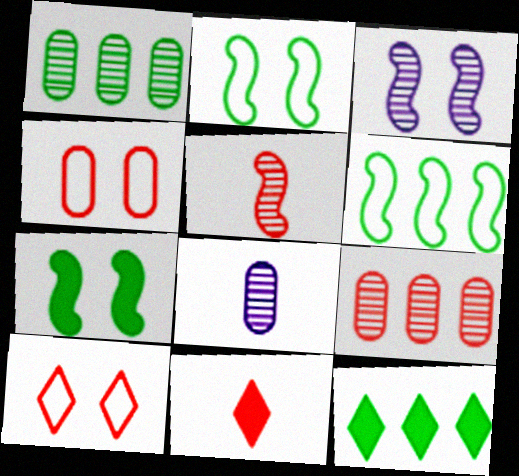[[1, 6, 12]]